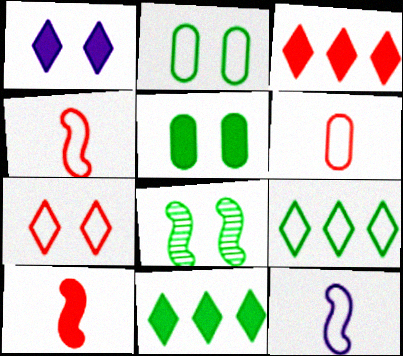[]